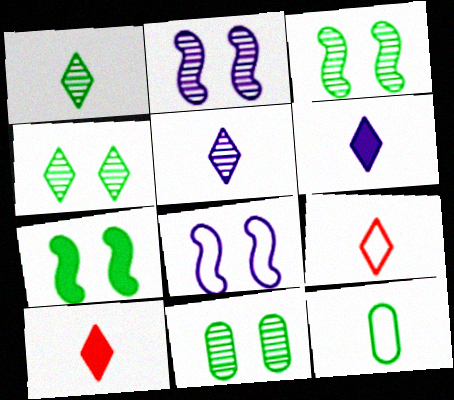[[1, 6, 9], 
[3, 4, 11]]